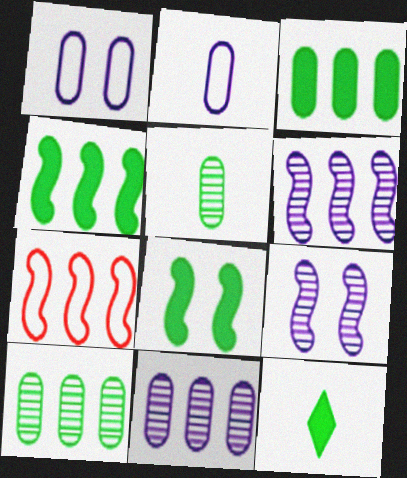[[3, 8, 12], 
[4, 6, 7]]